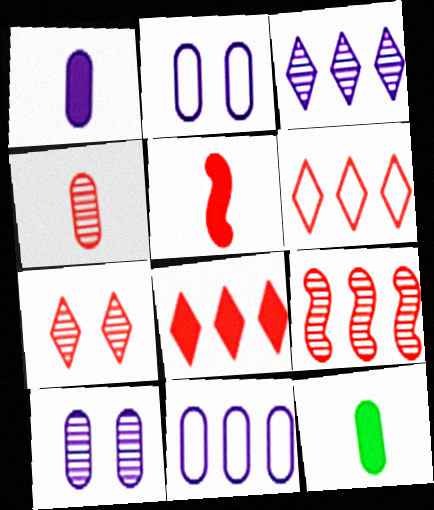[[1, 10, 11], 
[4, 7, 9]]